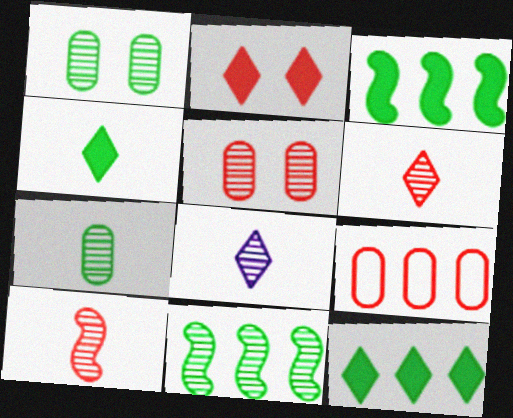[[2, 9, 10], 
[5, 8, 11], 
[7, 8, 10]]